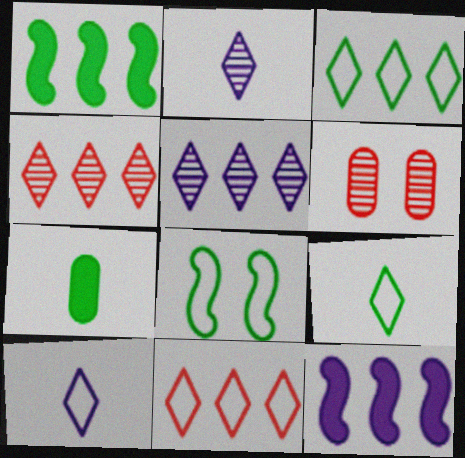[[1, 6, 10], 
[6, 9, 12]]